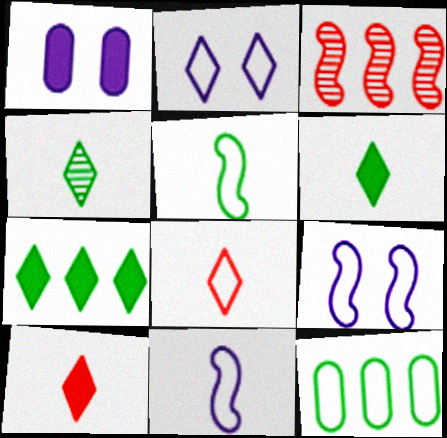[[8, 9, 12]]